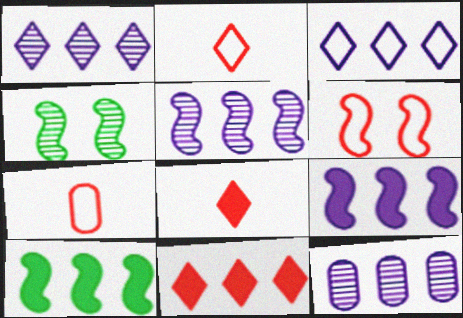[[1, 5, 12], 
[3, 9, 12]]